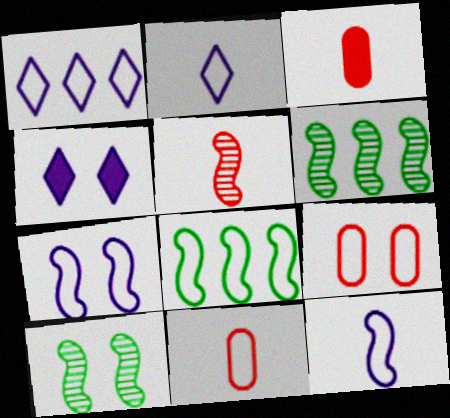[[1, 3, 10], 
[2, 8, 9], 
[4, 6, 11], 
[4, 9, 10]]